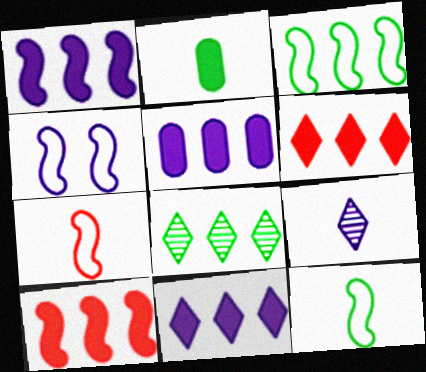[[1, 5, 11], 
[2, 7, 9], 
[3, 4, 7], 
[4, 5, 9]]